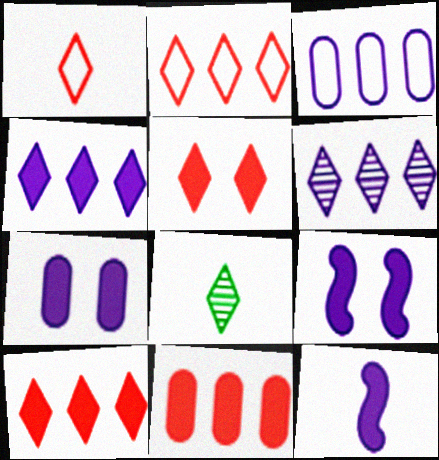[[4, 7, 12]]